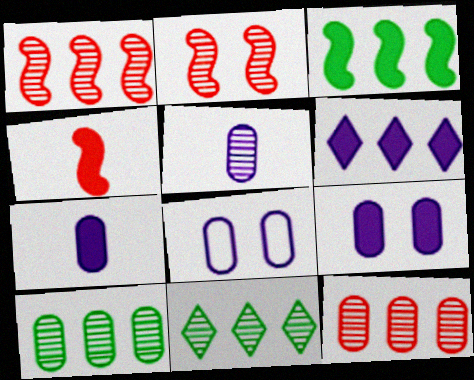[[2, 5, 11], 
[4, 8, 11]]